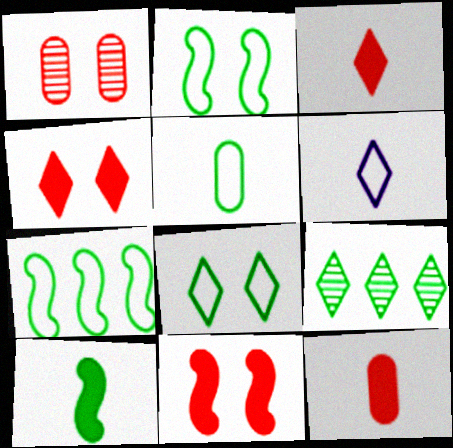[[4, 6, 9], 
[5, 7, 8]]